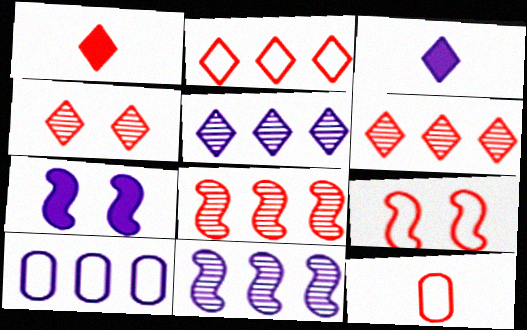[[1, 2, 4], 
[2, 9, 12]]